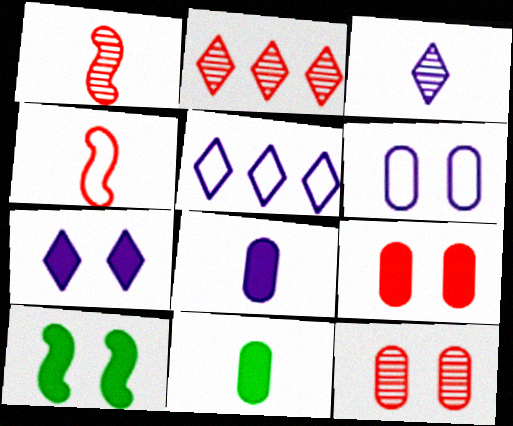[[1, 2, 12], 
[2, 4, 9], 
[3, 4, 11], 
[3, 5, 7], 
[7, 9, 10]]